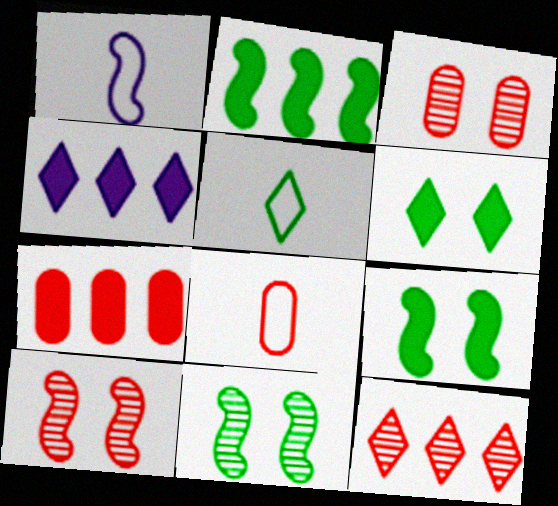[[1, 2, 10], 
[1, 5, 8], 
[2, 4, 7], 
[3, 7, 8], 
[4, 8, 11]]